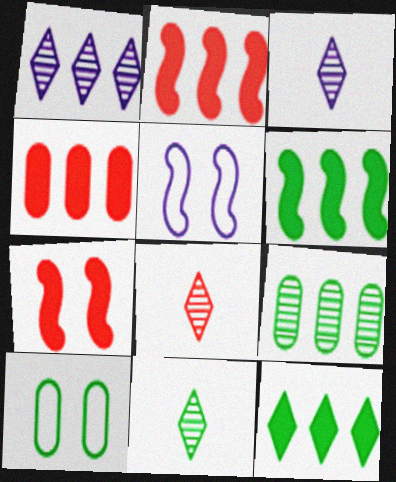[[2, 3, 10], 
[3, 8, 11], 
[4, 5, 11], 
[6, 10, 11]]